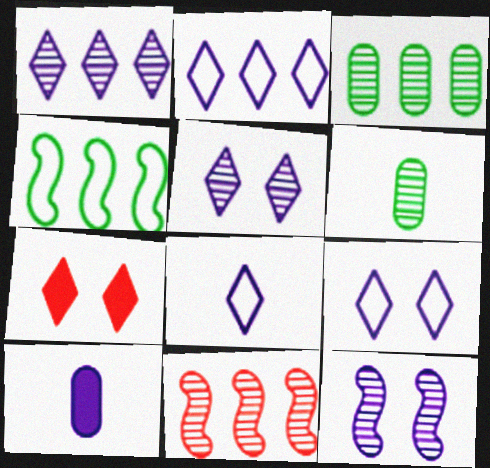[[1, 3, 11], 
[2, 8, 9], 
[2, 10, 12], 
[5, 6, 11]]